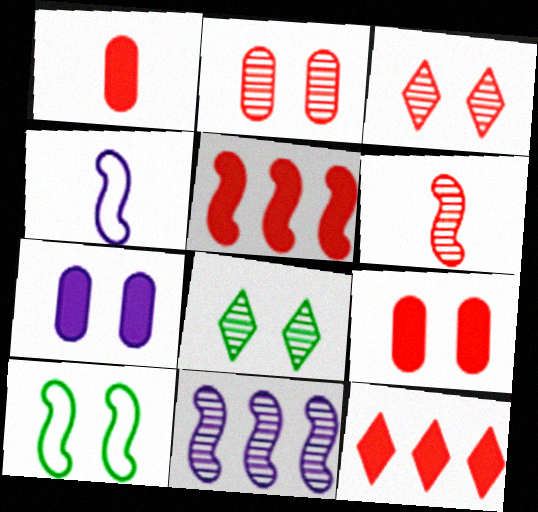[[3, 7, 10]]